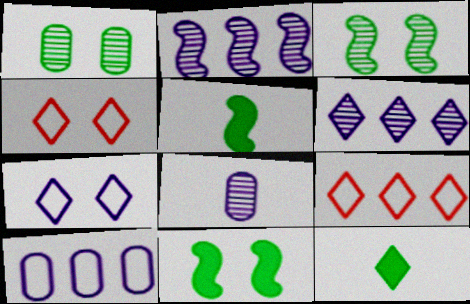[[4, 6, 12], 
[8, 9, 11]]